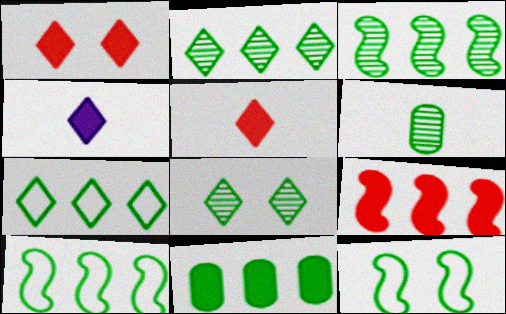[[2, 10, 11], 
[3, 6, 8], 
[3, 7, 11]]